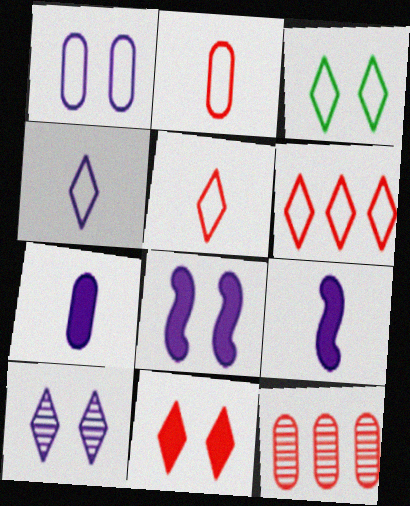[[1, 8, 10], 
[3, 4, 6], 
[3, 9, 12], 
[3, 10, 11]]